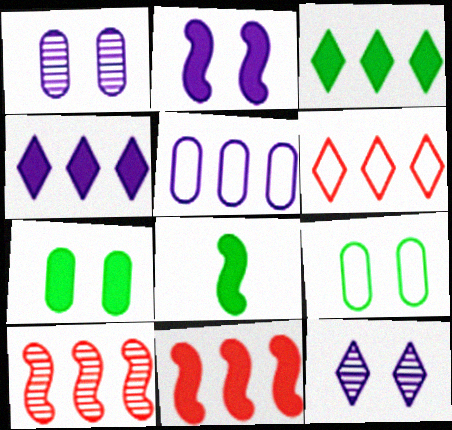[[1, 6, 8], 
[2, 8, 11], 
[3, 5, 10], 
[3, 7, 8]]